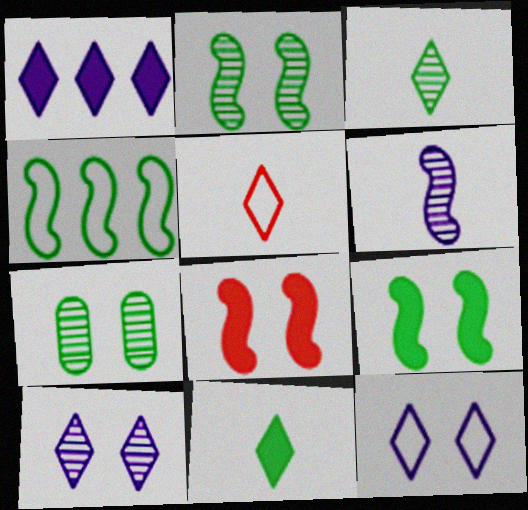[[4, 6, 8], 
[4, 7, 11], 
[7, 8, 12]]